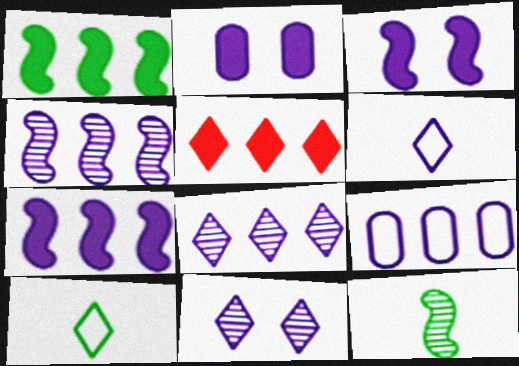[[2, 4, 6], 
[5, 10, 11], 
[7, 8, 9]]